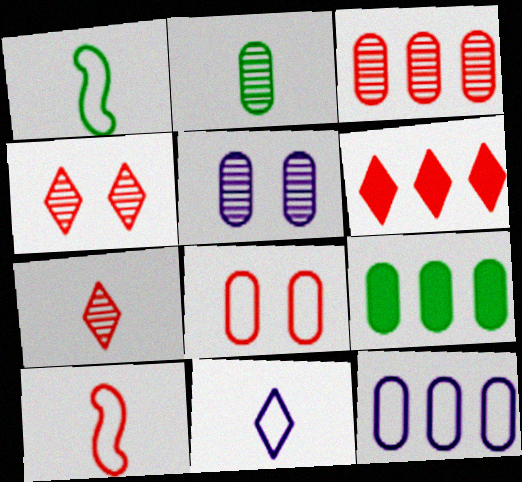[[1, 5, 6], 
[2, 3, 5], 
[3, 9, 12]]